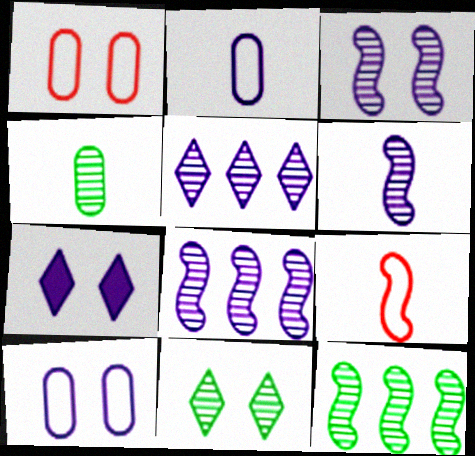[[2, 7, 8], 
[3, 6, 8], 
[3, 7, 10], 
[4, 11, 12]]